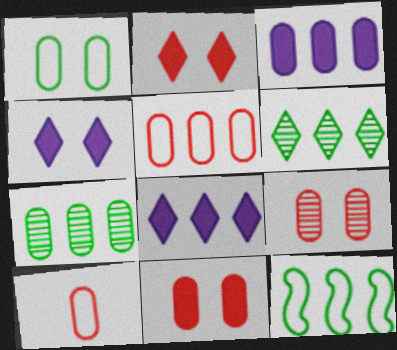[[3, 5, 7]]